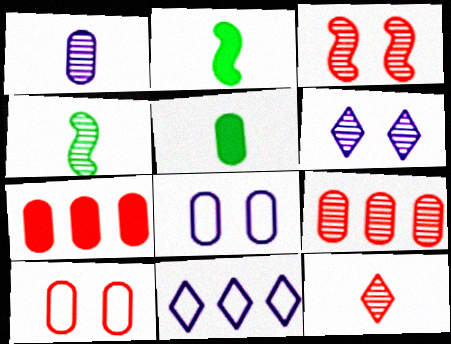[[1, 4, 12], 
[3, 5, 11], 
[3, 9, 12], 
[4, 6, 9], 
[5, 8, 9]]